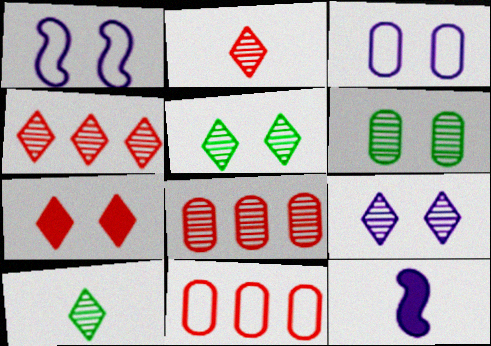[[1, 6, 7], 
[4, 9, 10], 
[5, 11, 12]]